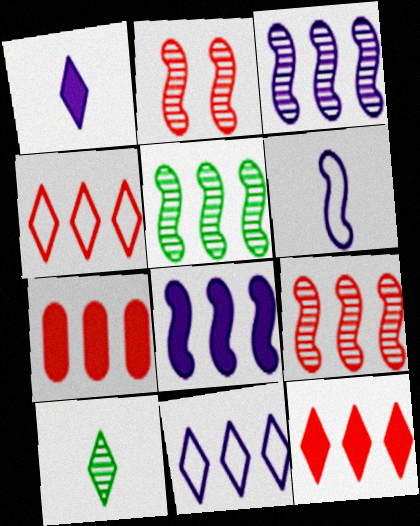[[3, 5, 9], 
[4, 7, 9], 
[5, 7, 11]]